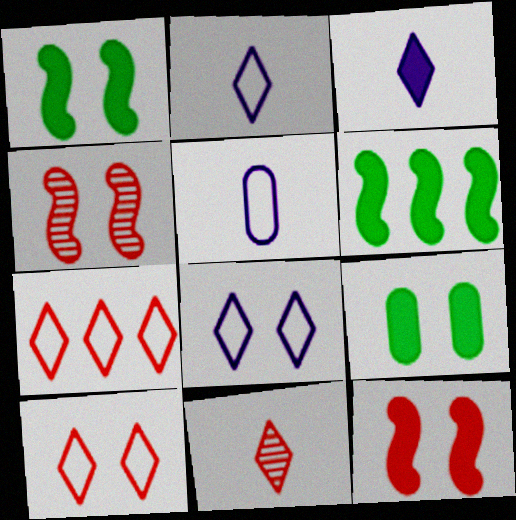[[4, 8, 9]]